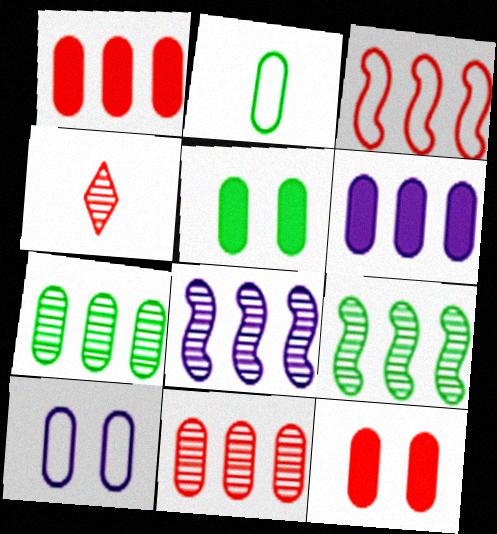[[2, 5, 7], 
[3, 4, 12]]